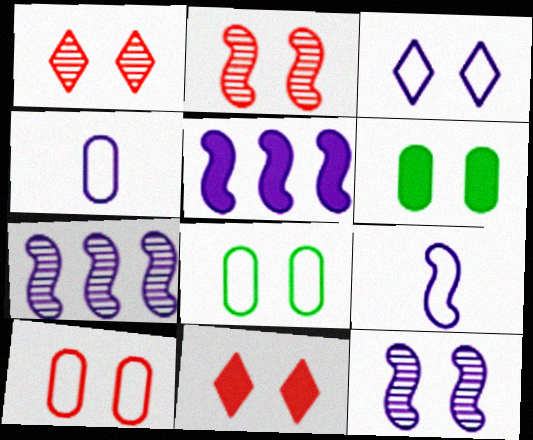[[2, 3, 6], 
[2, 10, 11], 
[5, 9, 12], 
[8, 11, 12]]